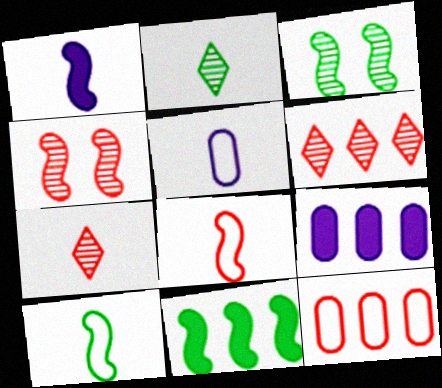[[3, 10, 11]]